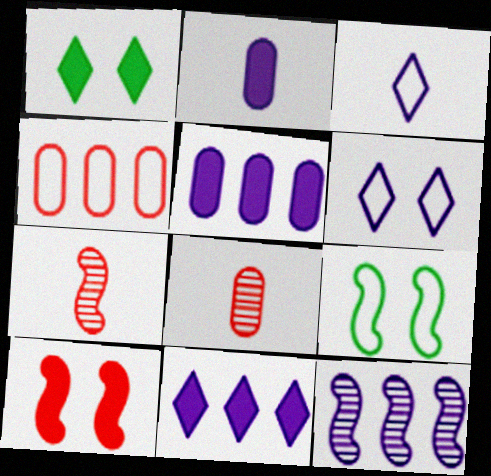[[2, 6, 12], 
[3, 4, 9], 
[8, 9, 11]]